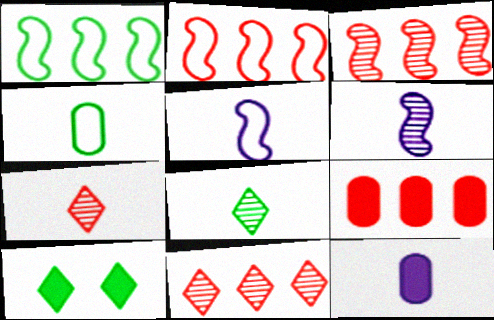[[2, 9, 11]]